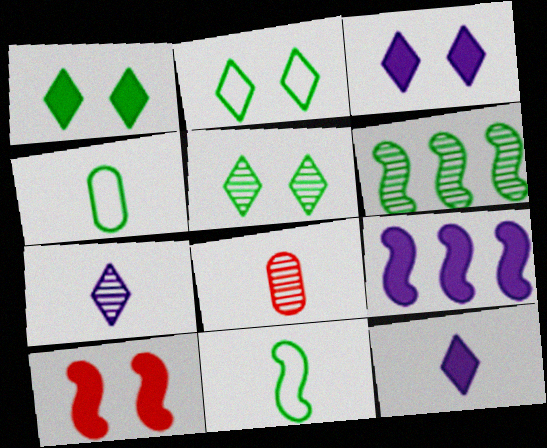[[1, 2, 5], 
[1, 4, 6], 
[2, 8, 9], 
[8, 11, 12]]